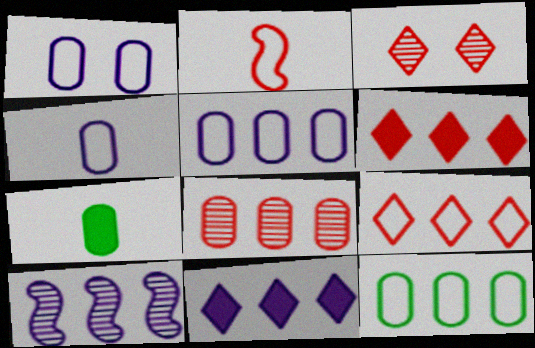[[1, 4, 5], 
[1, 7, 8], 
[5, 10, 11], 
[6, 10, 12]]